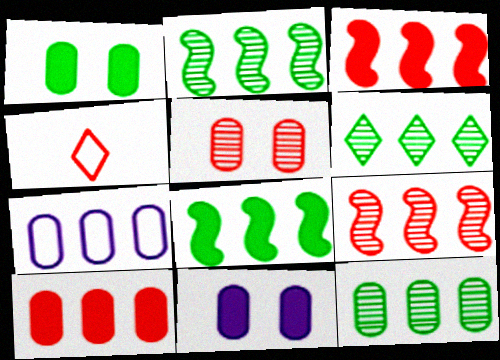[[2, 4, 11], 
[2, 6, 12], 
[3, 4, 5], 
[3, 6, 7], 
[7, 10, 12]]